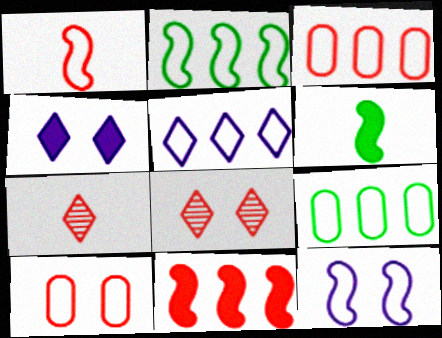[[1, 2, 12], 
[2, 3, 5], 
[7, 10, 11]]